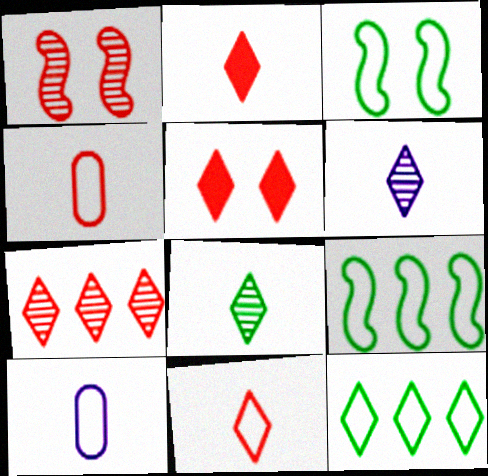[[5, 6, 12], 
[5, 7, 11]]